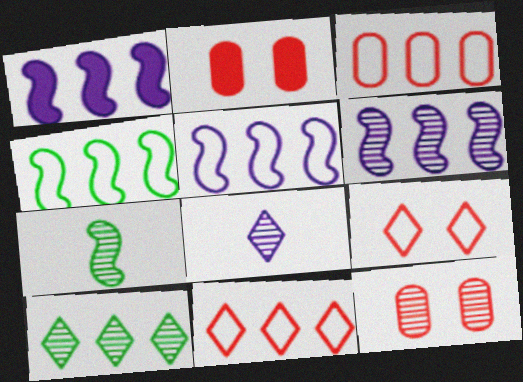[[1, 3, 10], 
[1, 5, 6], 
[2, 4, 8]]